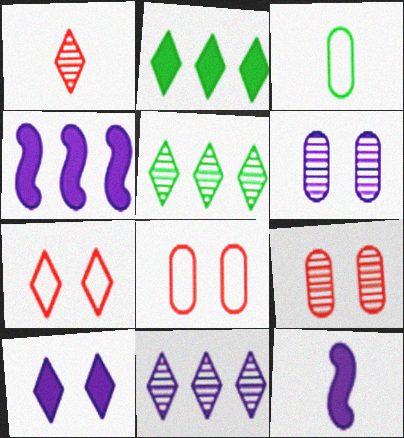[[1, 3, 12], 
[5, 8, 12]]